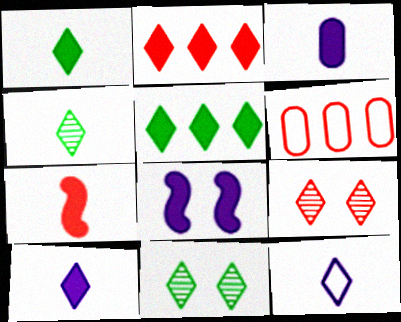[[1, 3, 7], 
[2, 11, 12], 
[4, 6, 8], 
[5, 9, 12], 
[6, 7, 9]]